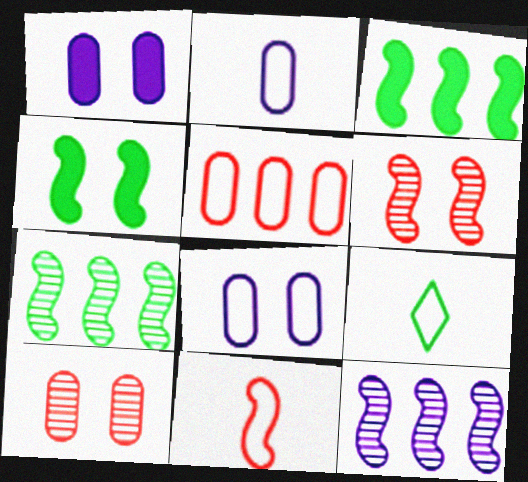[[2, 9, 11], 
[4, 11, 12]]